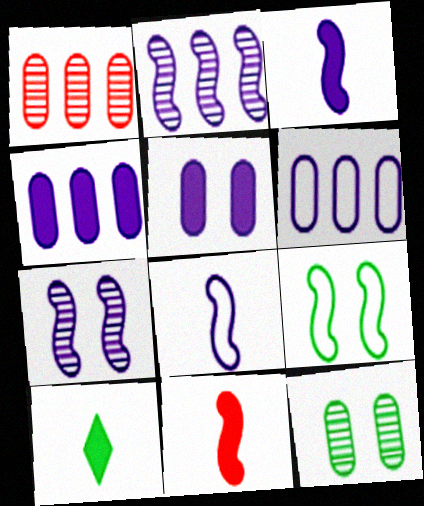[[2, 9, 11]]